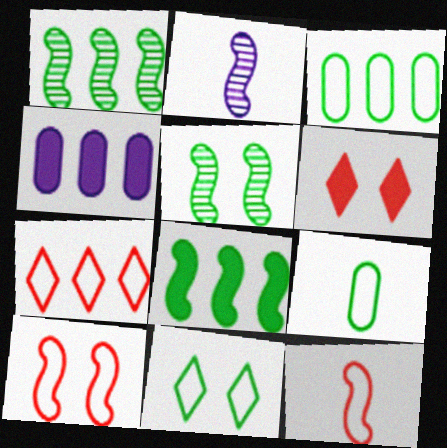[[1, 4, 7], 
[2, 3, 6], 
[2, 8, 10]]